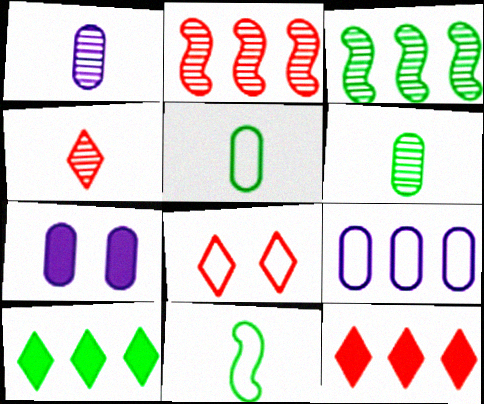[[1, 7, 9], 
[2, 9, 10], 
[3, 9, 12], 
[4, 8, 12], 
[8, 9, 11]]